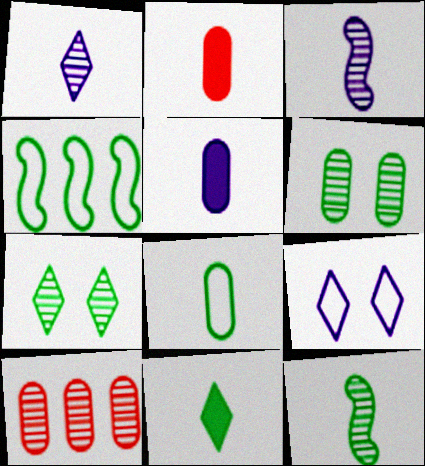[[3, 7, 10], 
[4, 6, 11], 
[8, 11, 12]]